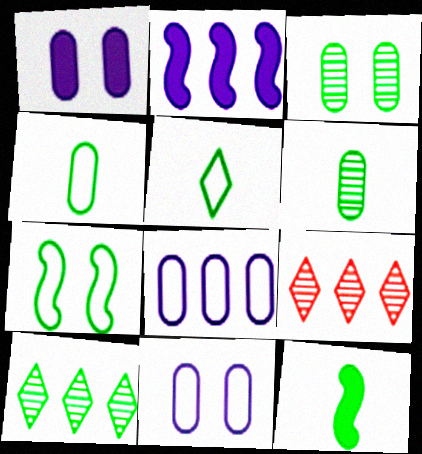[[5, 6, 12], 
[9, 11, 12]]